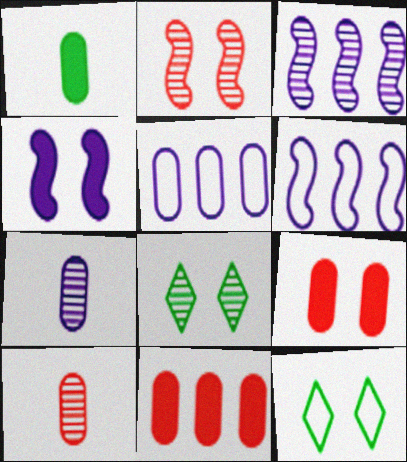[[3, 8, 10]]